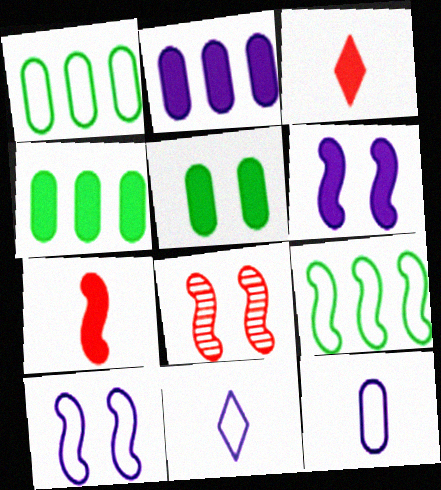[[3, 4, 6], 
[4, 8, 11]]